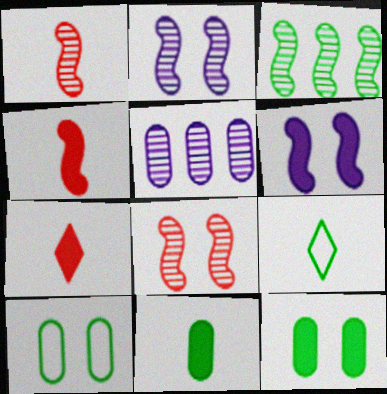[[1, 2, 3], 
[3, 9, 12]]